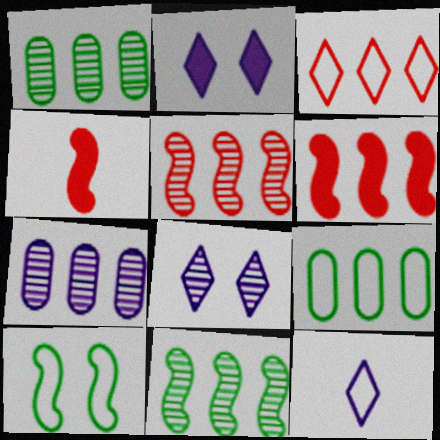[[4, 8, 9]]